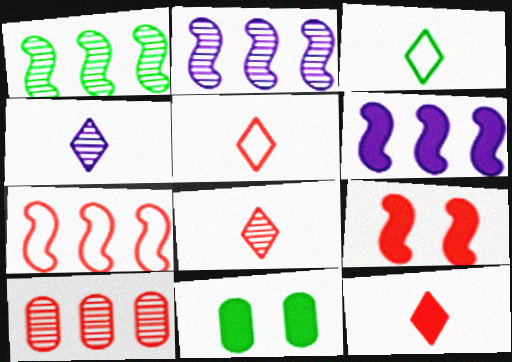[[1, 3, 11], 
[1, 6, 7], 
[2, 5, 11], 
[3, 4, 12], 
[4, 7, 11], 
[5, 8, 12], 
[5, 9, 10], 
[6, 11, 12]]